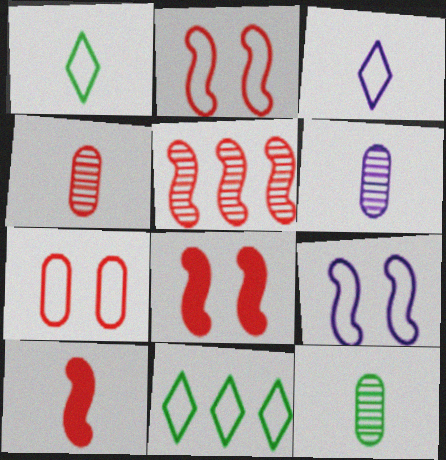[[1, 6, 10], 
[2, 5, 10], 
[3, 10, 12], 
[4, 6, 12], 
[6, 8, 11]]